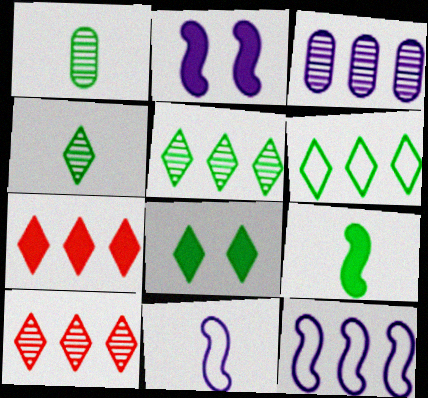[[4, 6, 8]]